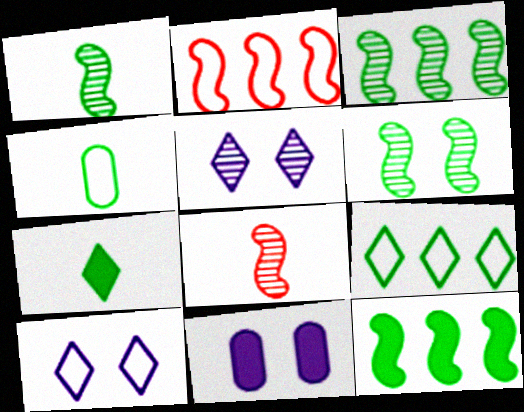[[1, 3, 6], 
[1, 4, 7], 
[2, 4, 10], 
[8, 9, 11]]